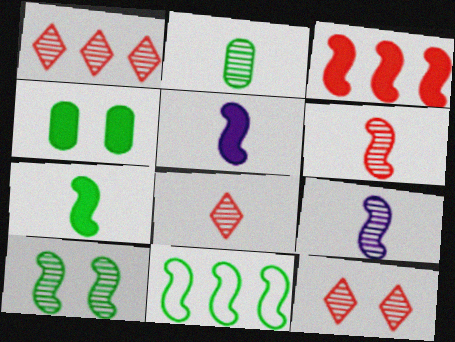[[1, 8, 12], 
[2, 8, 9], 
[7, 10, 11]]